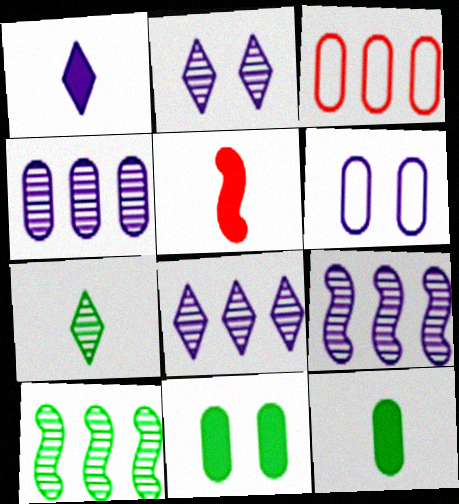[[1, 5, 12], 
[1, 6, 9], 
[4, 8, 9]]